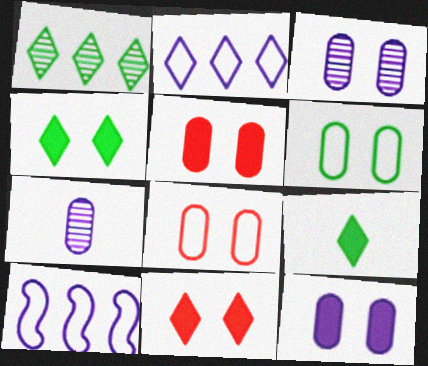[[3, 5, 6]]